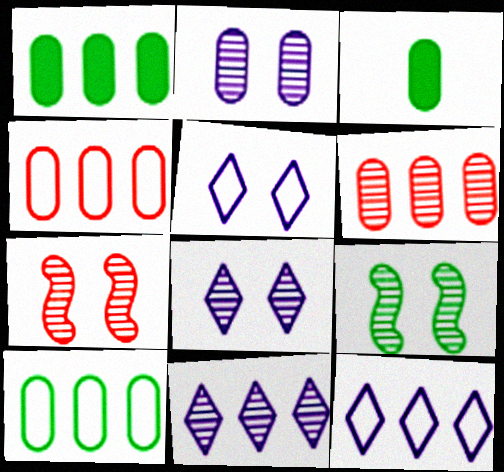[[2, 3, 4], 
[3, 7, 12]]